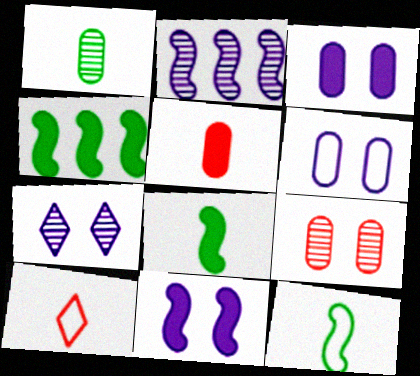[[6, 7, 11]]